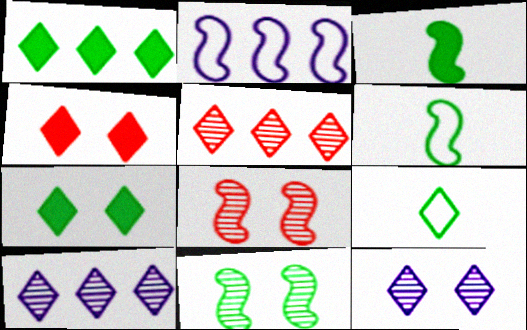[[2, 3, 8], 
[4, 9, 10]]